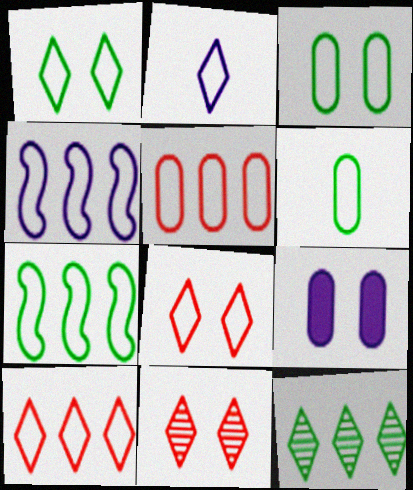[[1, 2, 10], 
[1, 6, 7], 
[4, 6, 8]]